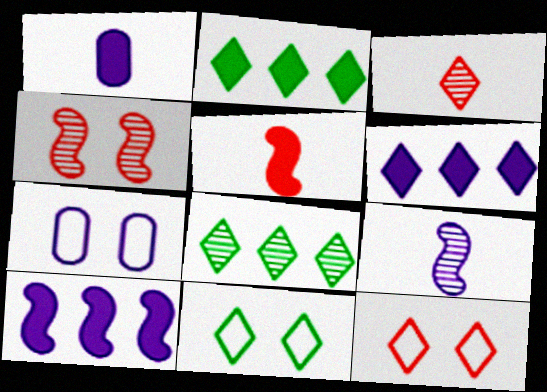[[3, 6, 11], 
[5, 7, 8], 
[6, 7, 9]]